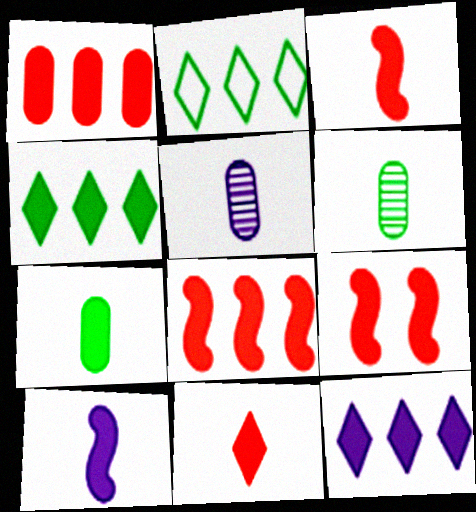[[1, 9, 11], 
[2, 5, 9], 
[3, 8, 9], 
[7, 9, 12], 
[7, 10, 11]]